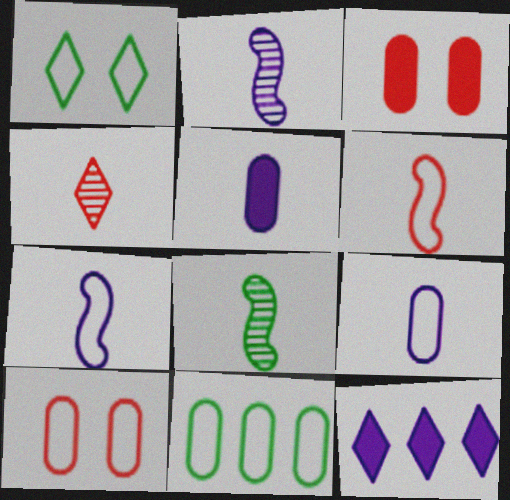[[1, 4, 12], 
[8, 10, 12], 
[9, 10, 11]]